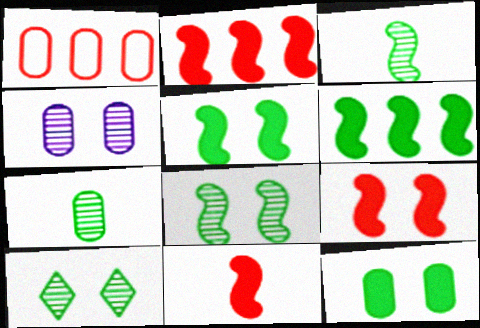[[2, 9, 11]]